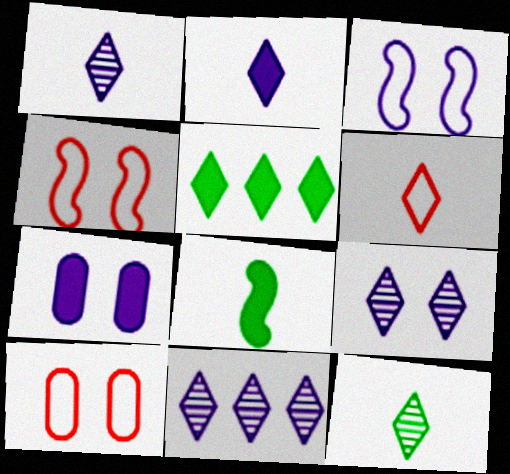[[1, 9, 11], 
[2, 6, 12], 
[3, 7, 9], 
[5, 6, 9], 
[8, 10, 11]]